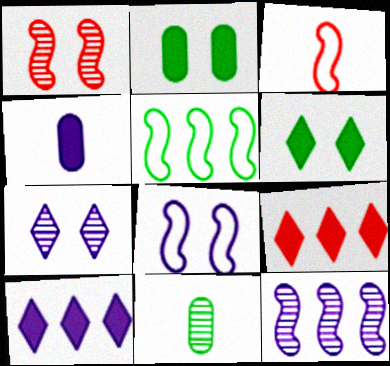[[3, 5, 8], 
[5, 6, 11], 
[8, 9, 11]]